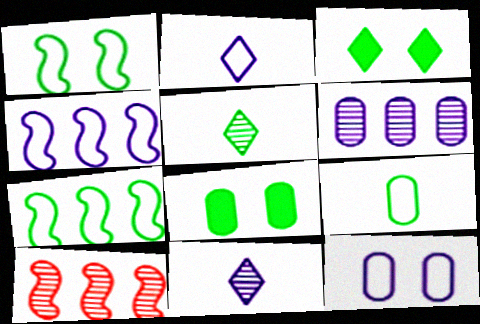[[2, 4, 12], 
[2, 8, 10], 
[5, 7, 8]]